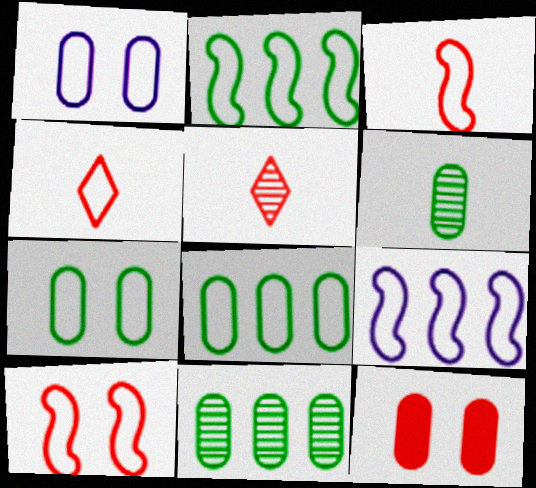[[1, 2, 4], 
[4, 7, 9]]